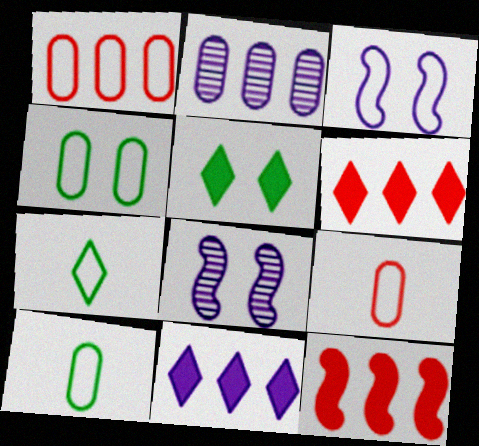[[1, 3, 7], 
[6, 8, 10]]